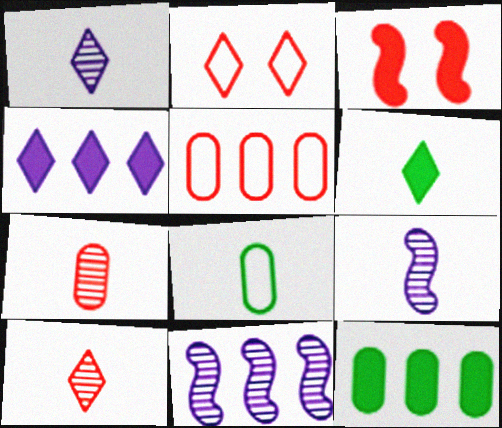[[2, 9, 12], 
[3, 5, 10]]